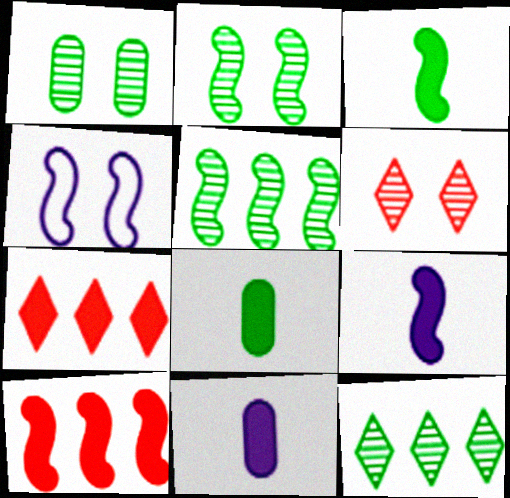[]